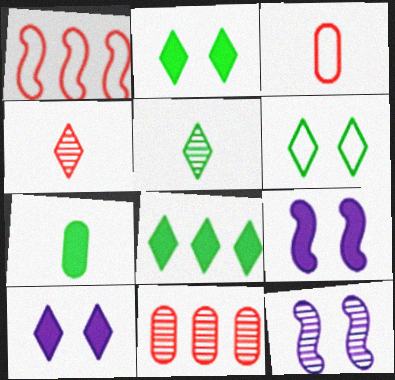[[3, 8, 12], 
[5, 6, 8], 
[5, 11, 12]]